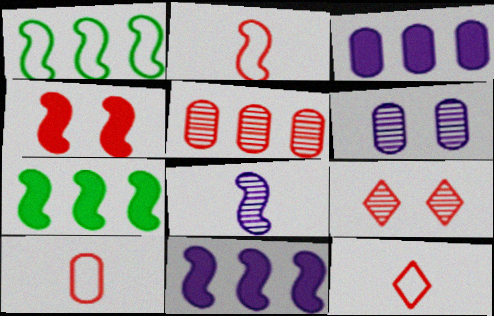[[1, 4, 8], 
[2, 10, 12], 
[4, 5, 12], 
[6, 7, 12]]